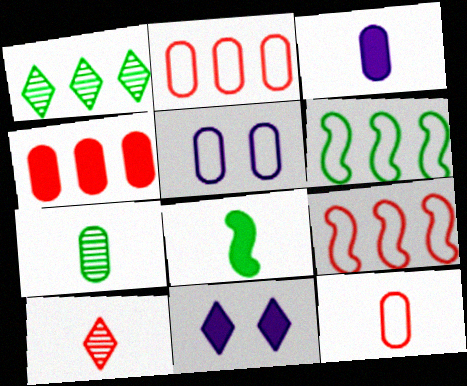[[3, 7, 12], 
[4, 5, 7], 
[4, 8, 11], 
[7, 9, 11]]